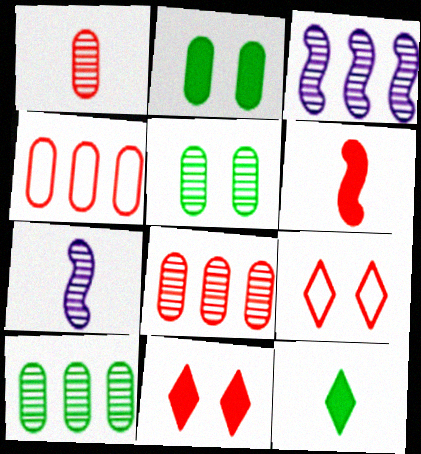[[6, 8, 9]]